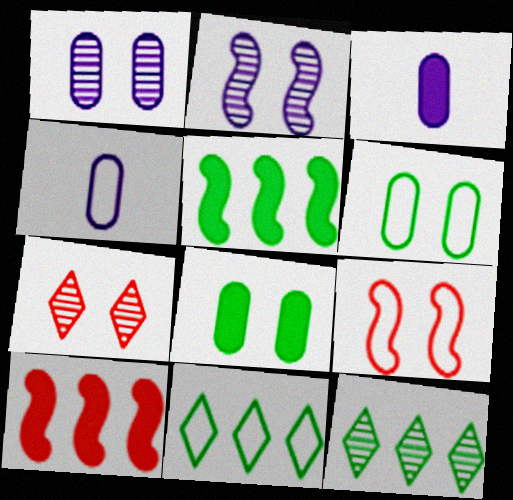[[3, 9, 12], 
[4, 5, 7], 
[4, 9, 11]]